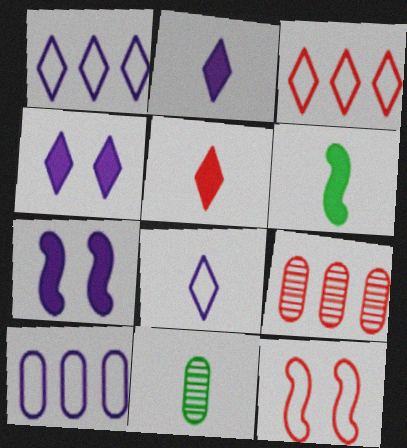[[3, 7, 11], 
[5, 9, 12]]